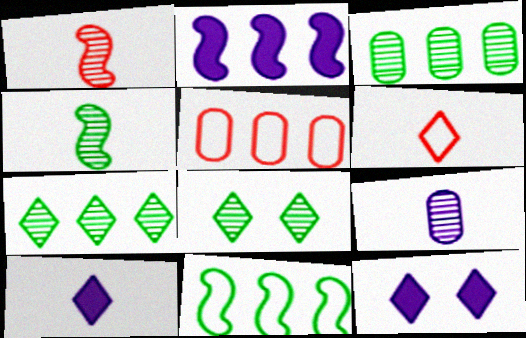[[2, 5, 7], 
[3, 4, 8], 
[4, 5, 12], 
[6, 7, 12]]